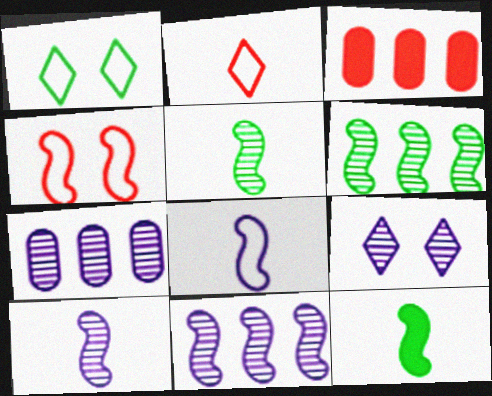[[1, 3, 10], 
[4, 11, 12], 
[7, 9, 10]]